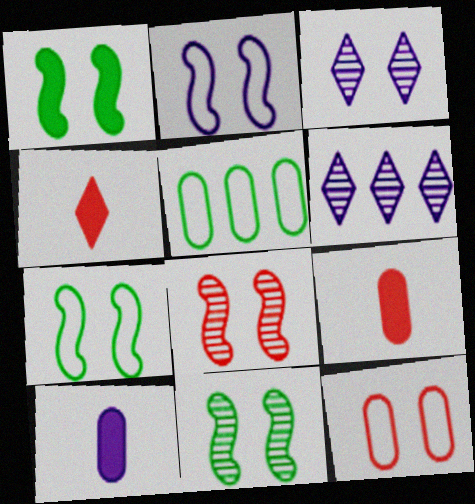[[1, 2, 8], 
[1, 3, 12], 
[1, 7, 11], 
[2, 6, 10], 
[6, 7, 9]]